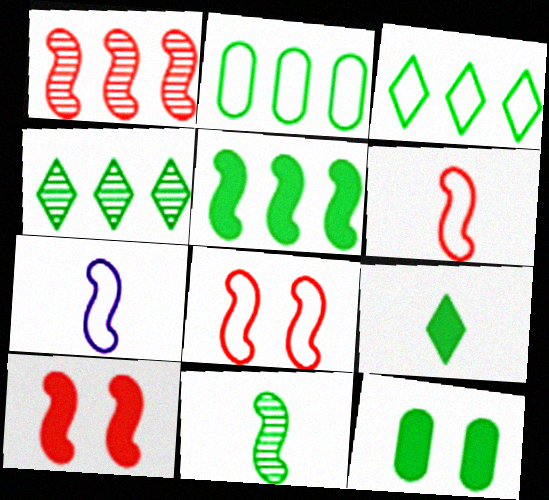[[1, 6, 10], 
[2, 4, 5], 
[3, 11, 12], 
[5, 9, 12]]